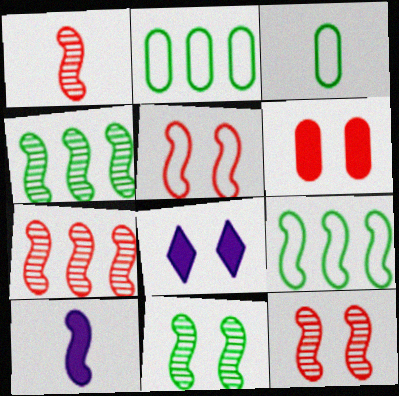[[1, 2, 8], 
[1, 7, 12], 
[3, 7, 8], 
[4, 5, 10], 
[9, 10, 12]]